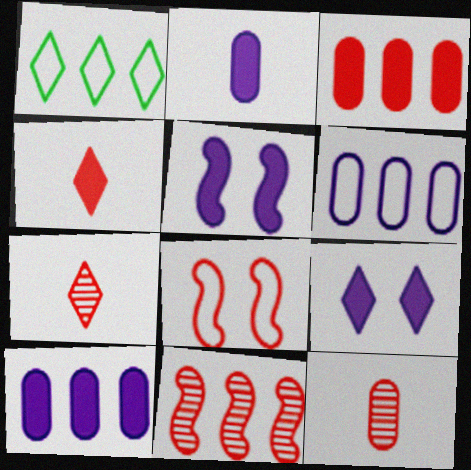[[1, 5, 12], 
[1, 7, 9], 
[1, 10, 11], 
[3, 7, 8]]